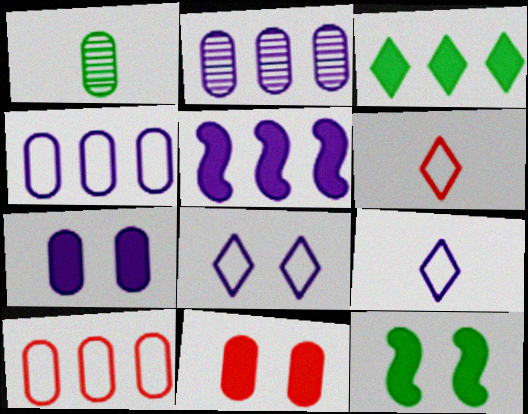[[1, 4, 11], 
[1, 7, 10], 
[2, 6, 12]]